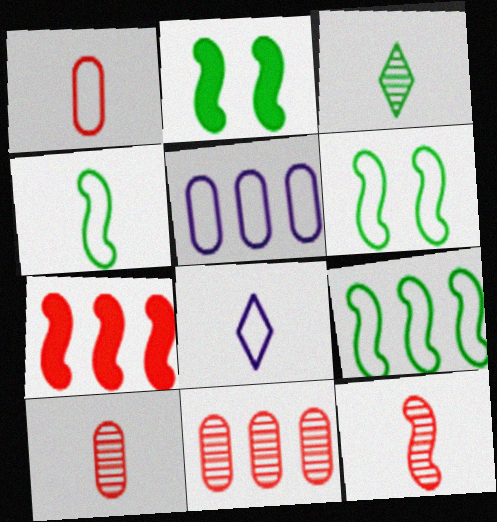[[1, 4, 8], 
[2, 8, 11], 
[4, 6, 9]]